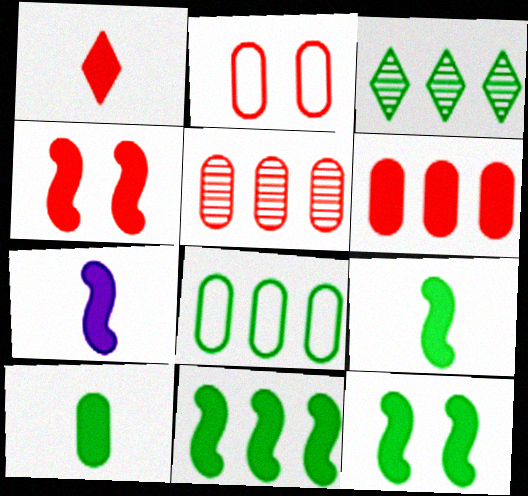[[1, 4, 6], 
[1, 7, 10], 
[2, 3, 7], 
[3, 8, 11], 
[4, 7, 11], 
[9, 11, 12]]